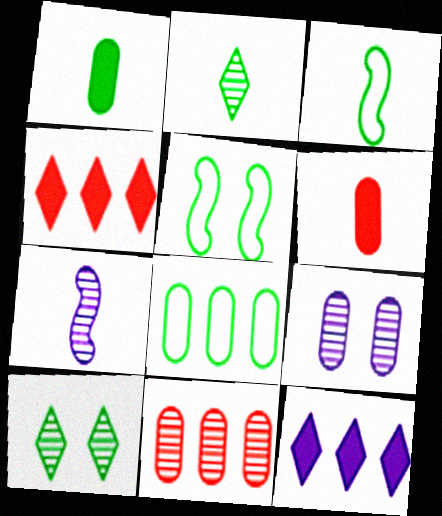[[1, 2, 3], 
[3, 4, 9], 
[6, 8, 9], 
[7, 10, 11]]